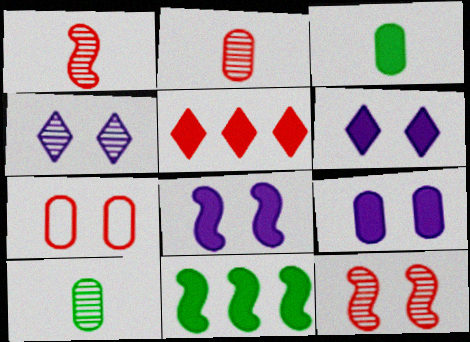[[1, 5, 7], 
[3, 5, 8], 
[6, 8, 9]]